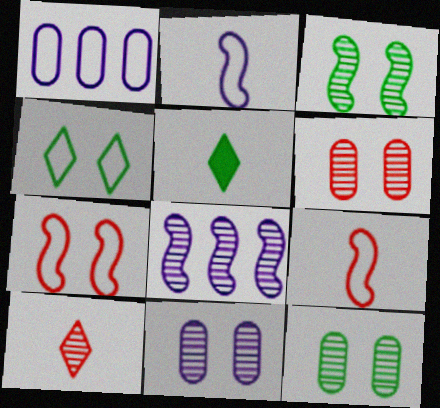[[1, 4, 9], 
[6, 11, 12], 
[8, 10, 12]]